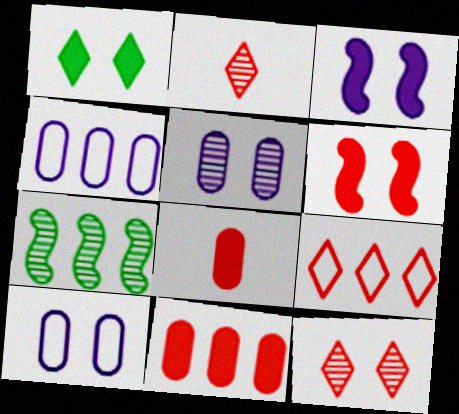[[2, 5, 7]]